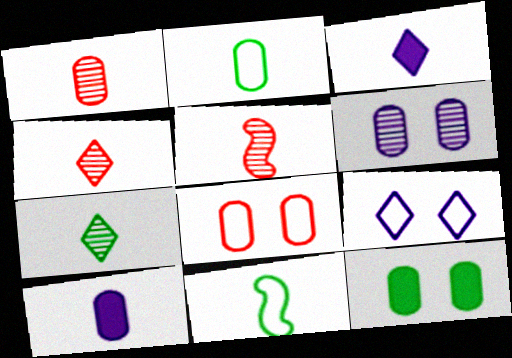[[1, 2, 10], 
[1, 3, 11], 
[1, 4, 5], 
[2, 3, 5], 
[4, 10, 11], 
[6, 8, 12]]